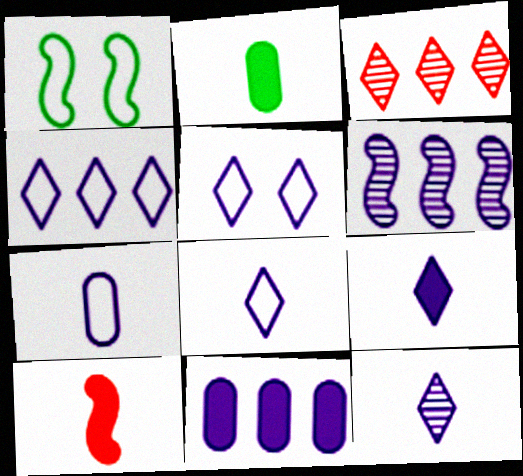[[1, 6, 10], 
[2, 9, 10], 
[4, 5, 8], 
[4, 6, 11], 
[8, 9, 12]]